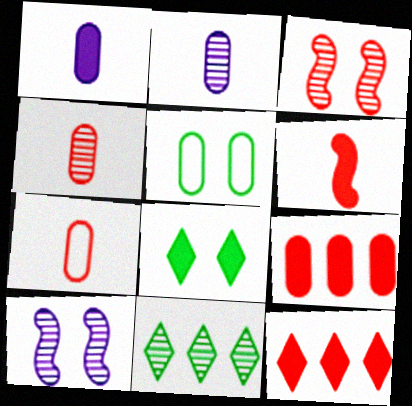[[2, 3, 11], 
[2, 5, 9], 
[3, 7, 12], 
[4, 10, 11]]